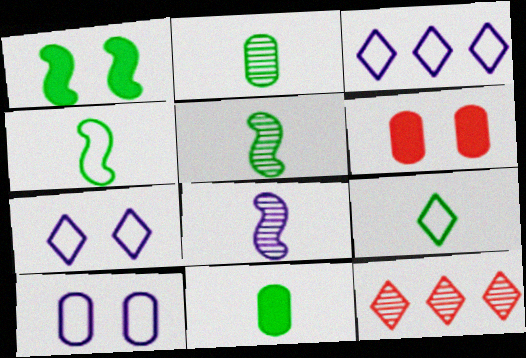[[3, 5, 6], 
[5, 9, 11]]